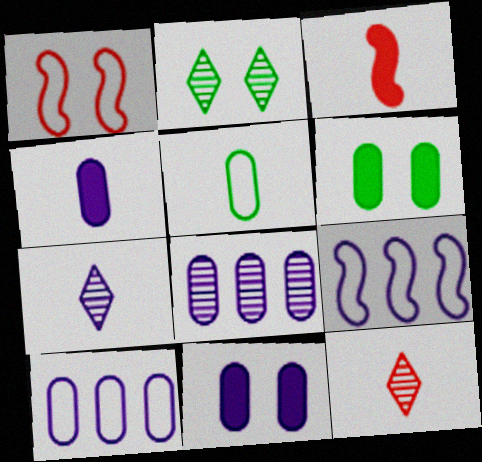[[1, 2, 11], 
[2, 3, 10], 
[3, 5, 7], 
[6, 9, 12], 
[7, 9, 11]]